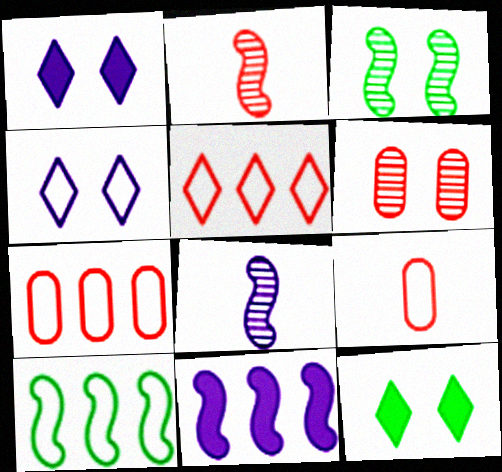[[4, 9, 10], 
[7, 8, 12]]